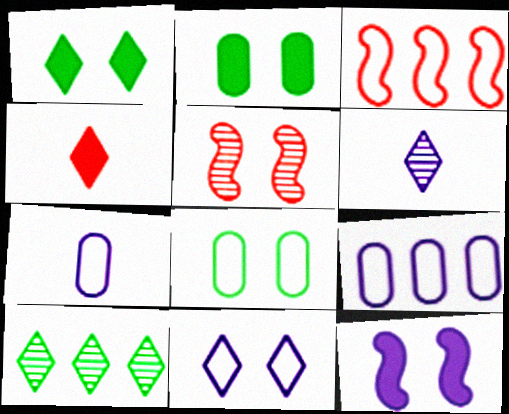[[2, 3, 6], 
[2, 5, 11], 
[4, 10, 11], 
[6, 9, 12]]